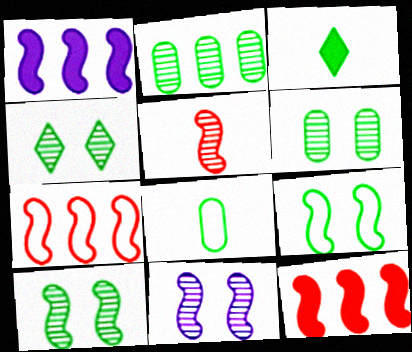[[1, 5, 9], 
[2, 3, 9], 
[4, 6, 10]]